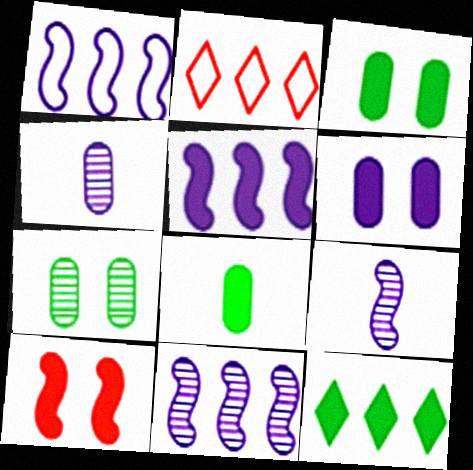[[1, 5, 11], 
[2, 3, 9]]